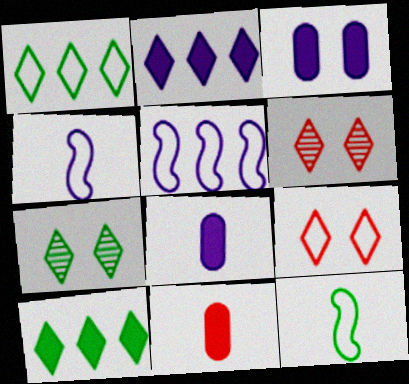[[5, 7, 11]]